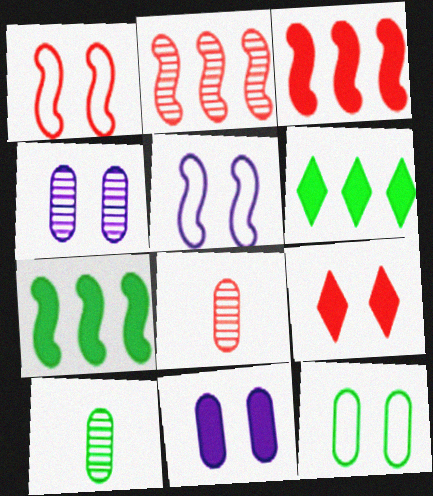[[5, 6, 8]]